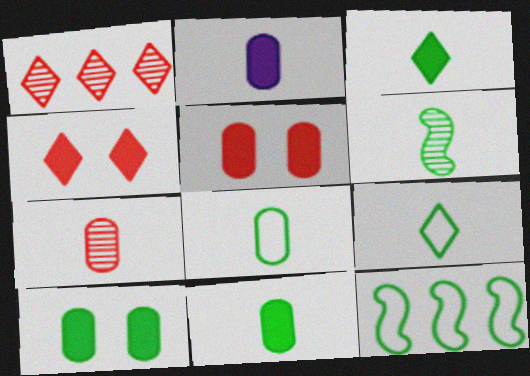[[2, 7, 8], 
[3, 6, 8], 
[6, 9, 11]]